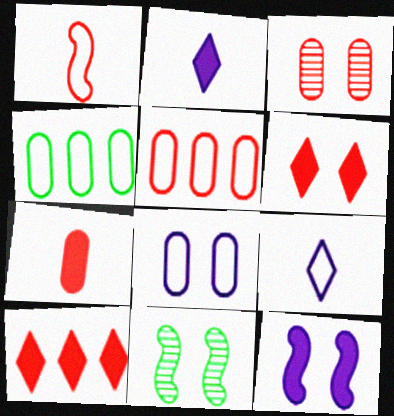[[1, 3, 10], 
[2, 5, 11], 
[3, 5, 7], 
[6, 8, 11]]